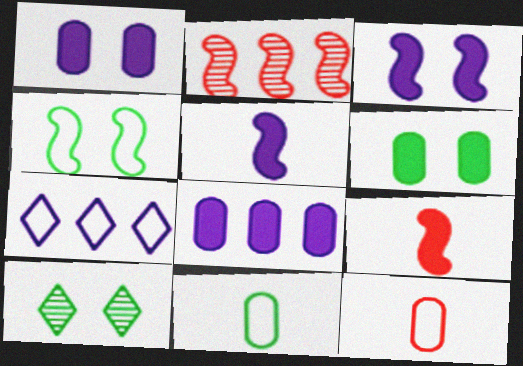[[2, 4, 5], 
[4, 6, 10], 
[4, 7, 12]]